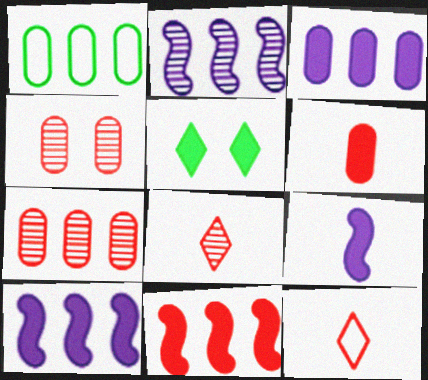[[1, 3, 7], 
[4, 11, 12], 
[5, 6, 10]]